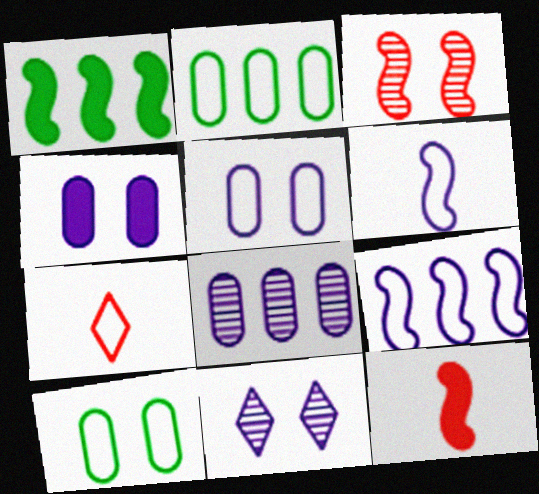[[1, 3, 6], 
[2, 11, 12], 
[7, 9, 10]]